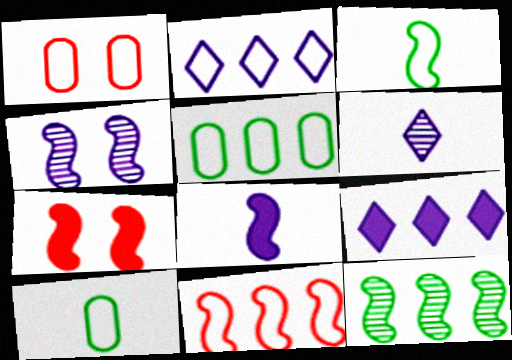[[1, 2, 3], 
[2, 5, 11], 
[5, 6, 7]]